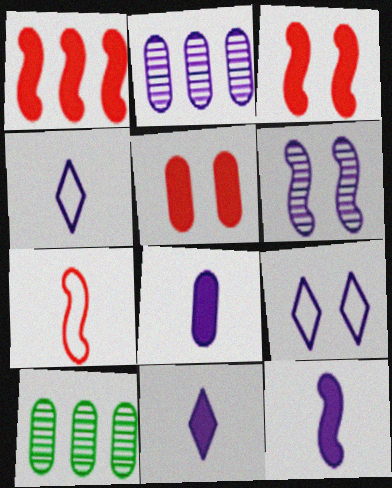[[2, 9, 12], 
[3, 4, 10], 
[8, 11, 12]]